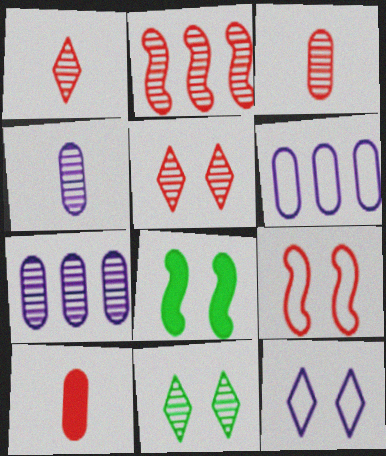[[1, 6, 8], 
[2, 3, 5], 
[2, 4, 11]]